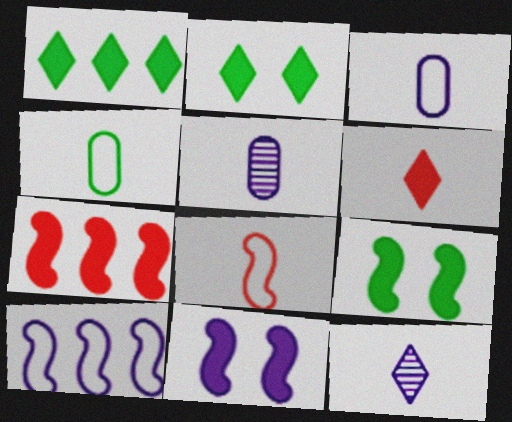[]